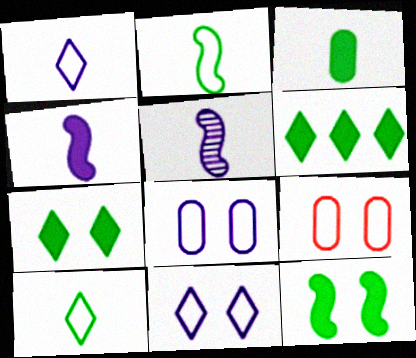[[3, 6, 12], 
[5, 6, 9]]